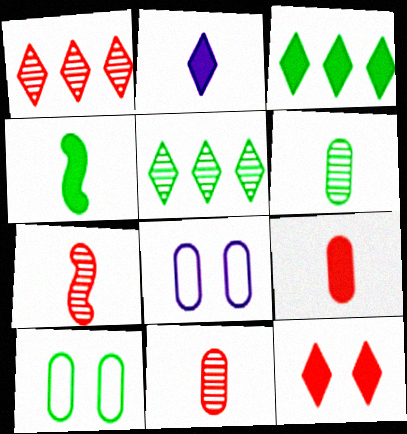[[1, 4, 8], 
[2, 3, 12], 
[2, 4, 9], 
[3, 7, 8], 
[4, 5, 10]]